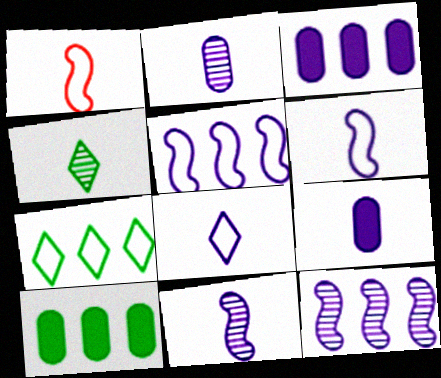[[1, 4, 9], 
[8, 9, 11]]